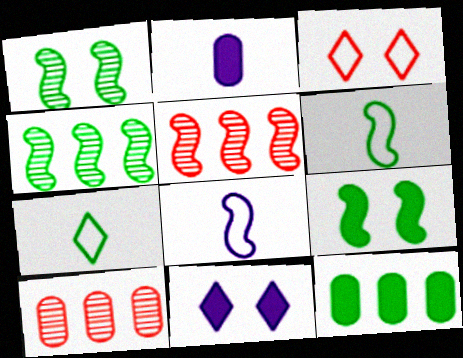[[1, 7, 12], 
[2, 3, 4], 
[4, 6, 9], 
[5, 8, 9], 
[6, 10, 11]]